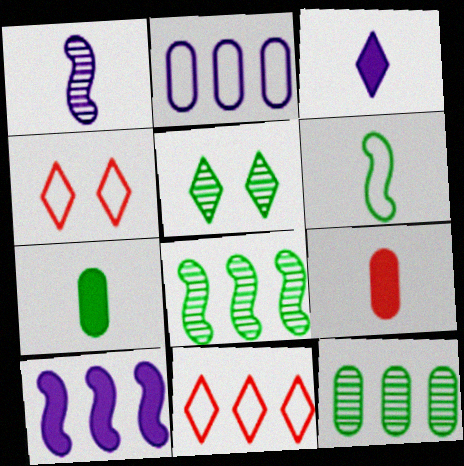[[2, 4, 6], 
[3, 5, 11], 
[10, 11, 12]]